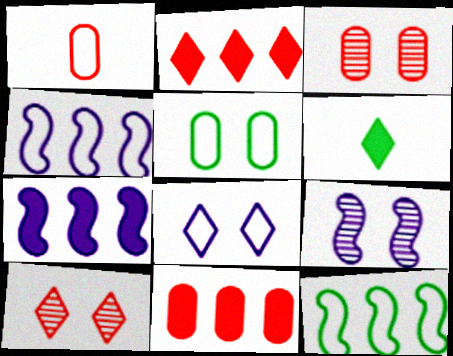[[1, 3, 11], 
[1, 8, 12], 
[3, 4, 6]]